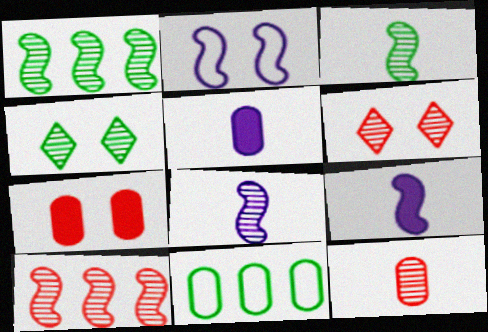[[2, 4, 7], 
[6, 9, 11], 
[6, 10, 12]]